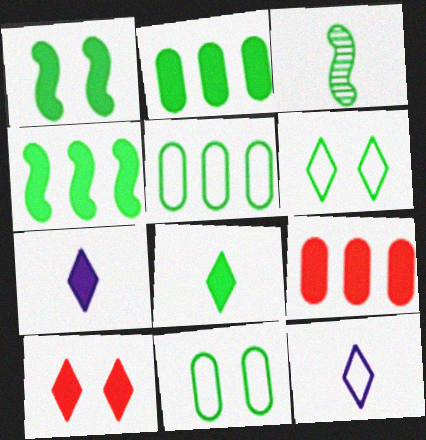[[1, 2, 8], 
[1, 7, 9], 
[2, 3, 6]]